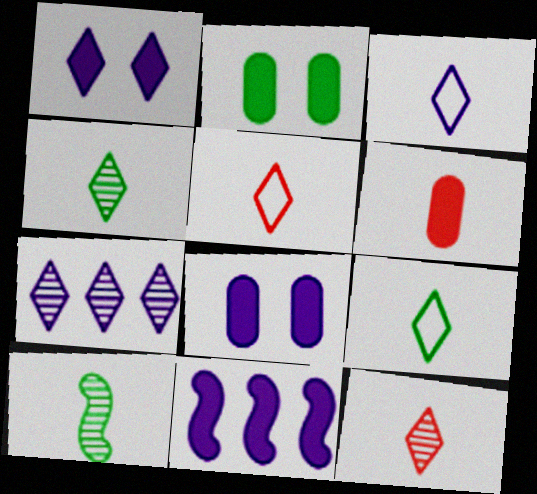[[1, 3, 7], 
[3, 5, 9], 
[3, 6, 10]]